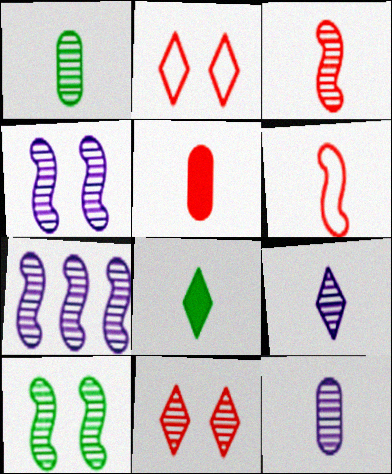[[1, 3, 9], 
[1, 7, 11], 
[3, 7, 10], 
[6, 8, 12]]